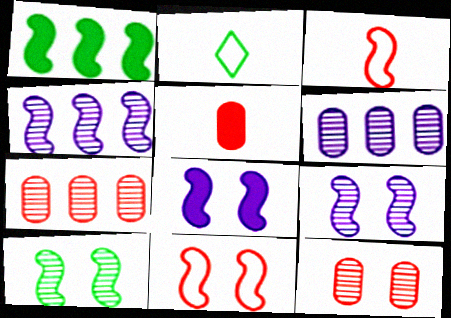[[1, 3, 9], 
[2, 7, 8], 
[8, 10, 11]]